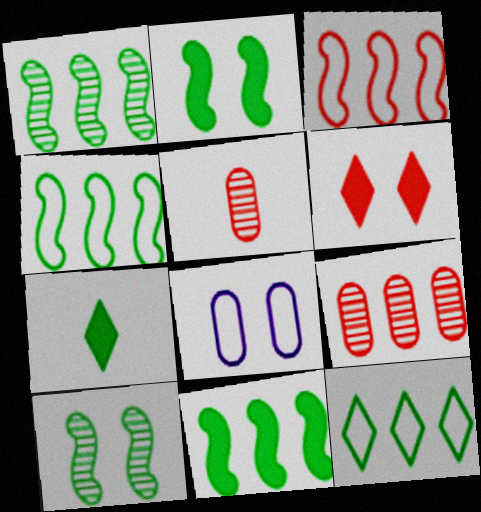[[1, 4, 11], 
[3, 5, 6], 
[6, 8, 10]]